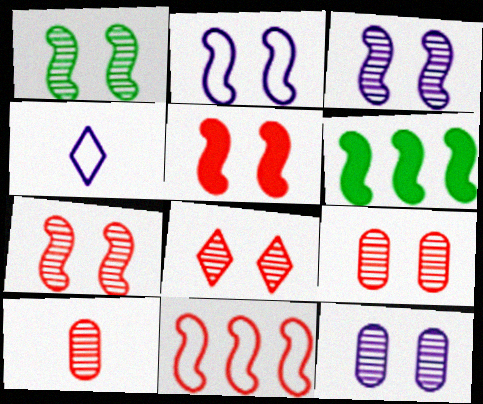[[1, 2, 5], 
[1, 3, 7], 
[1, 8, 12], 
[4, 6, 9], 
[7, 8, 9]]